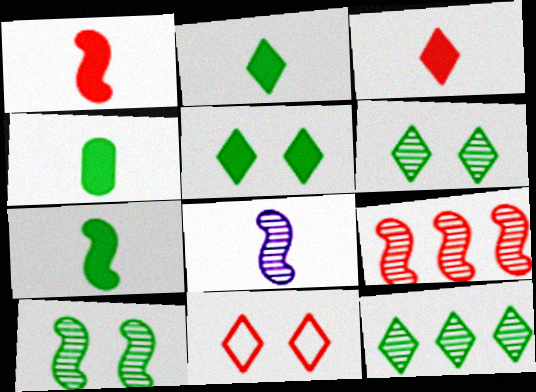[[2, 4, 7], 
[8, 9, 10]]